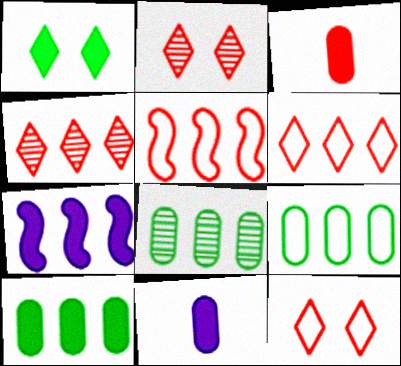[[1, 3, 7], 
[2, 3, 5], 
[4, 7, 9], 
[6, 7, 8], 
[8, 9, 10]]